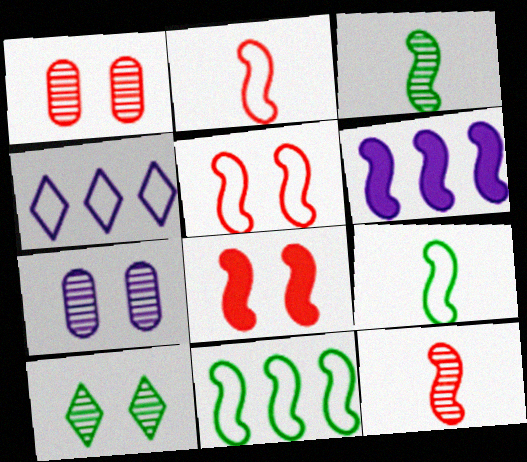[[3, 5, 6]]